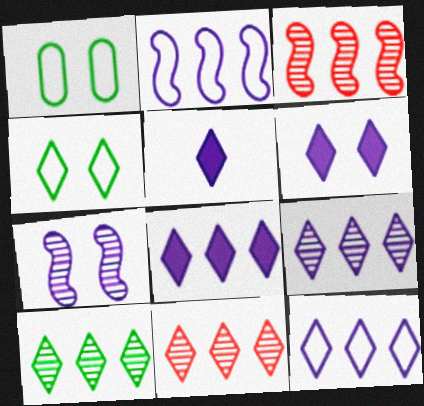[[1, 3, 5], 
[4, 5, 11], 
[5, 6, 8], 
[8, 9, 12], 
[9, 10, 11]]